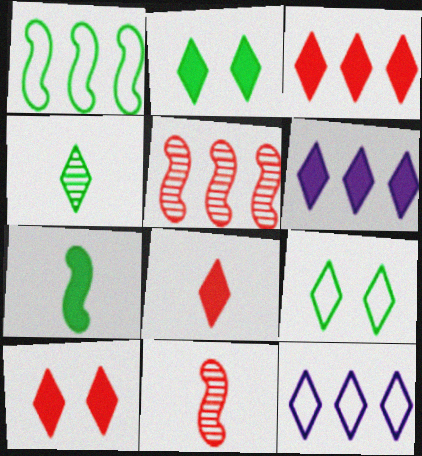[[2, 6, 8], 
[3, 8, 10], 
[4, 10, 12]]